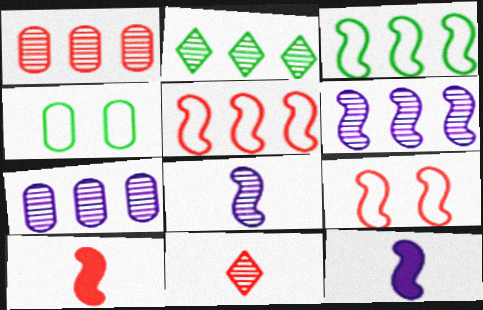[[1, 2, 6]]